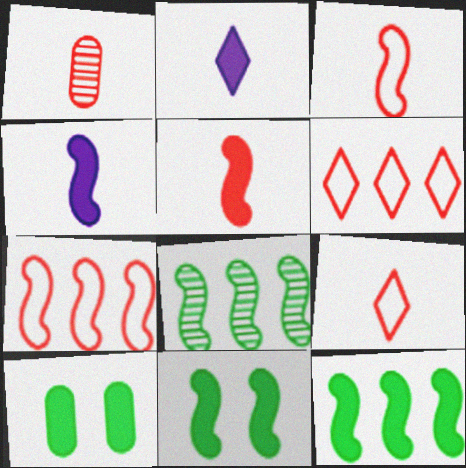[[1, 5, 9]]